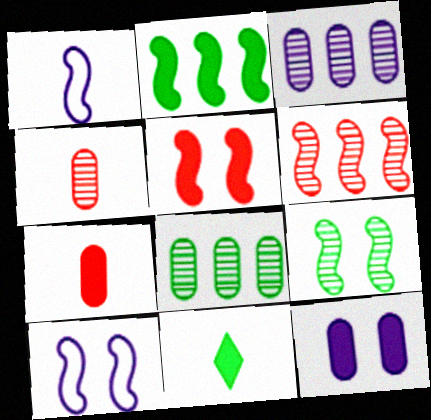[[1, 4, 11], 
[5, 9, 10]]